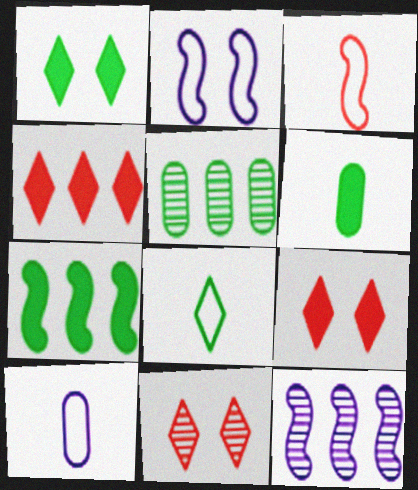[[1, 6, 7], 
[3, 8, 10], 
[7, 10, 11]]